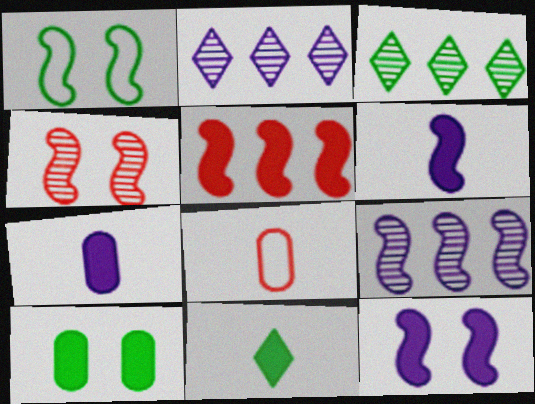[[1, 4, 12], 
[3, 8, 12]]